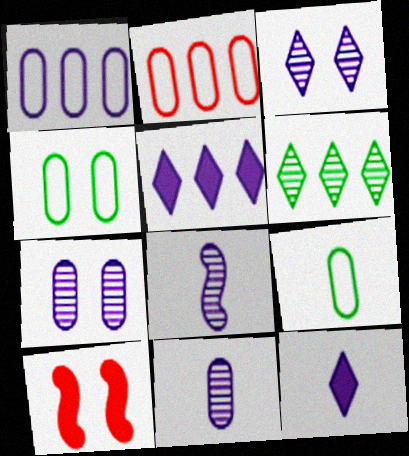[[3, 4, 10]]